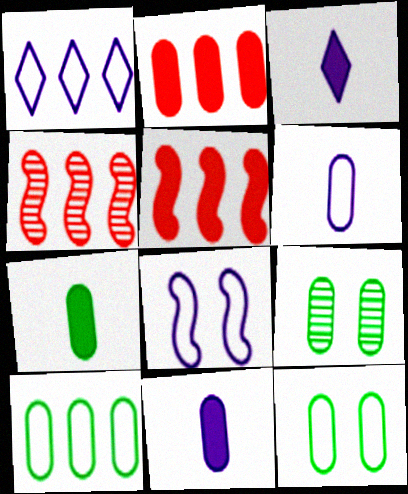[[1, 6, 8], 
[2, 6, 9], 
[3, 4, 12], 
[7, 9, 10]]